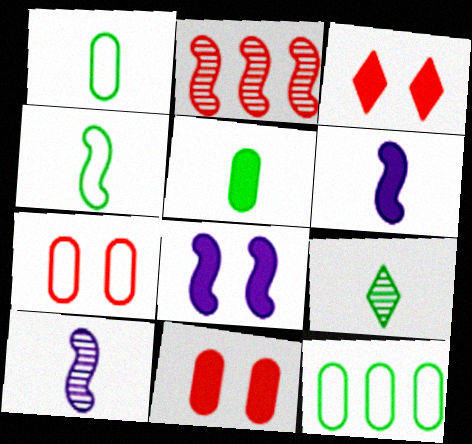[[2, 4, 8], 
[3, 10, 12], 
[4, 5, 9]]